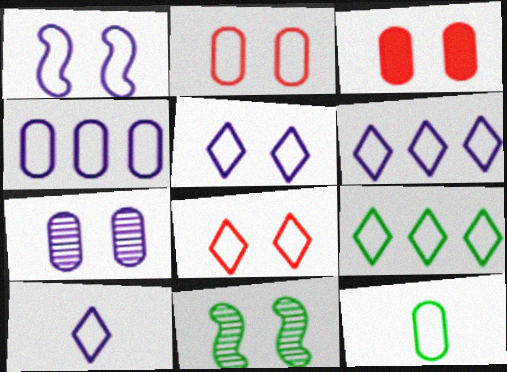[[1, 4, 10], 
[2, 4, 12], 
[3, 5, 11], 
[5, 6, 10], 
[8, 9, 10]]